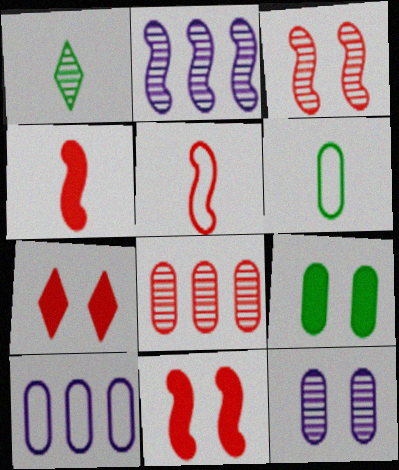[[1, 10, 11], 
[2, 6, 7], 
[5, 7, 8]]